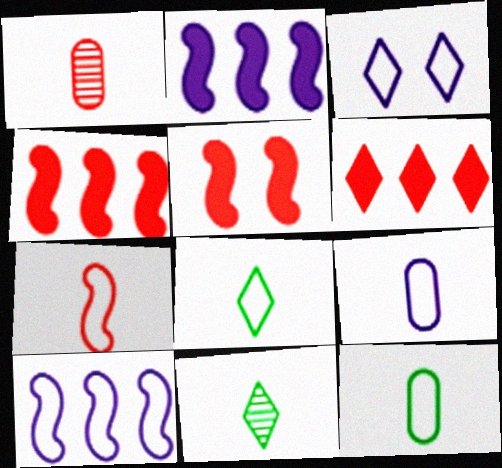[[3, 6, 11], 
[3, 9, 10], 
[7, 8, 9]]